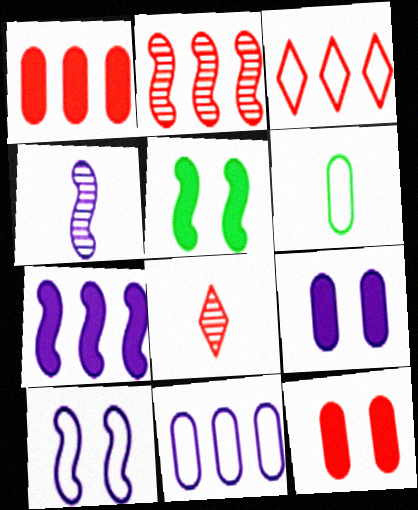[[1, 2, 3], 
[3, 6, 10], 
[4, 7, 10], 
[5, 8, 11]]